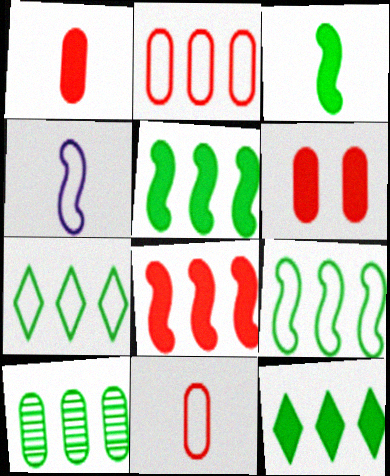[[5, 7, 10], 
[9, 10, 12]]